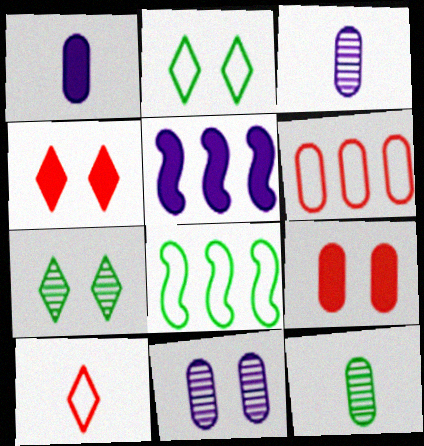[[3, 4, 8]]